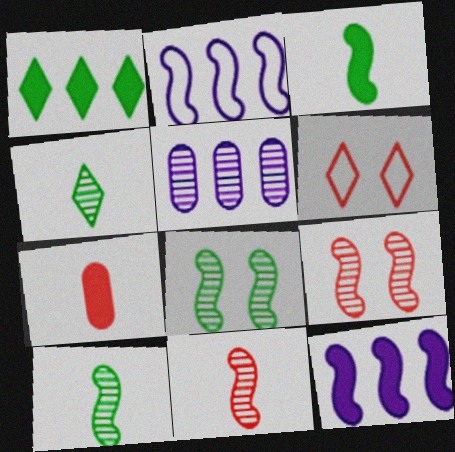[[2, 3, 9], 
[3, 5, 6], 
[4, 5, 9]]